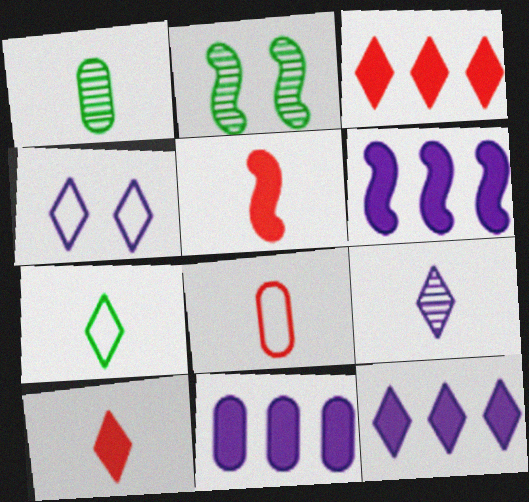[[2, 8, 12], 
[4, 9, 12], 
[6, 11, 12], 
[7, 9, 10]]